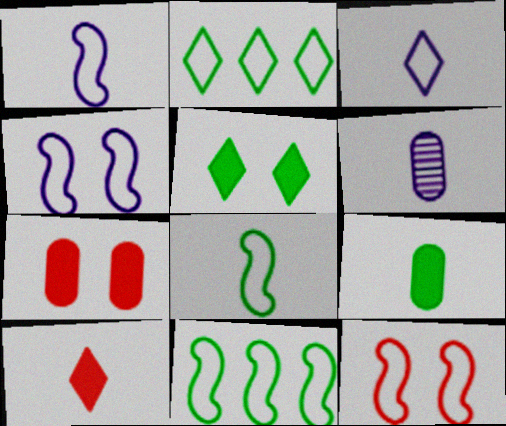[[1, 11, 12], 
[6, 8, 10]]